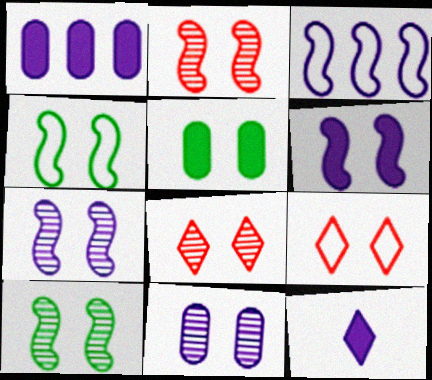[[1, 6, 12], 
[2, 4, 6], 
[2, 7, 10], 
[3, 11, 12], 
[5, 7, 9], 
[8, 10, 11]]